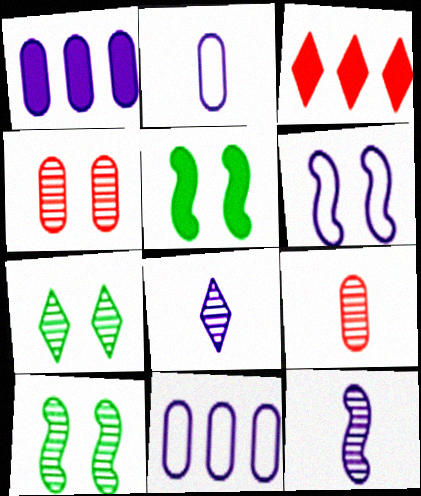[[1, 6, 8], 
[2, 3, 10]]